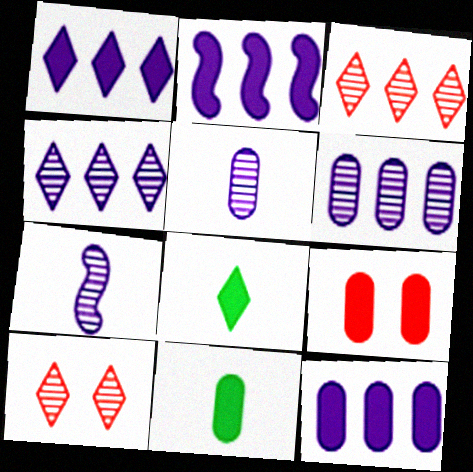[[1, 2, 12], 
[2, 8, 9], 
[9, 11, 12]]